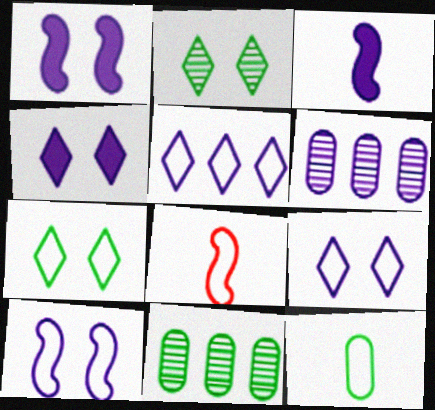[[3, 6, 9], 
[4, 8, 11]]